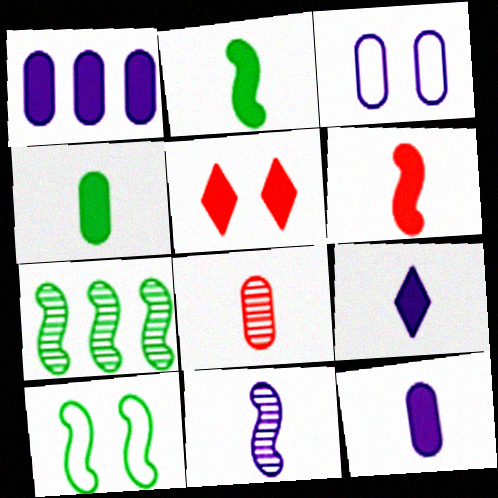[[1, 2, 5], 
[2, 7, 10], 
[4, 6, 9]]